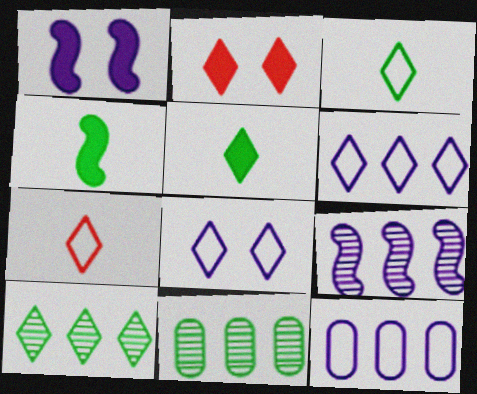[[1, 7, 11]]